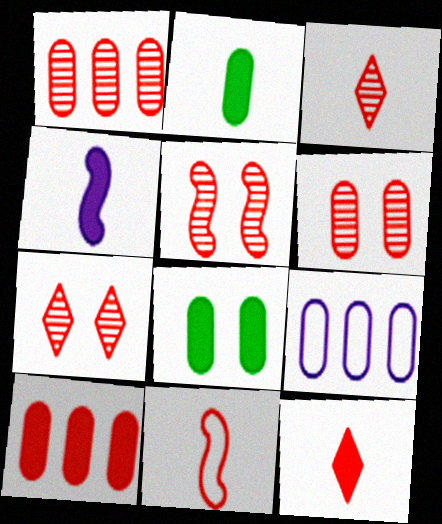[[1, 3, 5], 
[2, 4, 12], 
[2, 6, 9], 
[5, 6, 7], 
[7, 10, 11]]